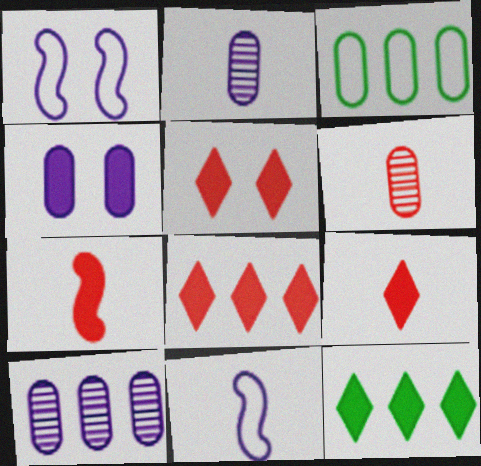[[1, 6, 12], 
[3, 4, 6], 
[4, 7, 12], 
[5, 8, 9]]